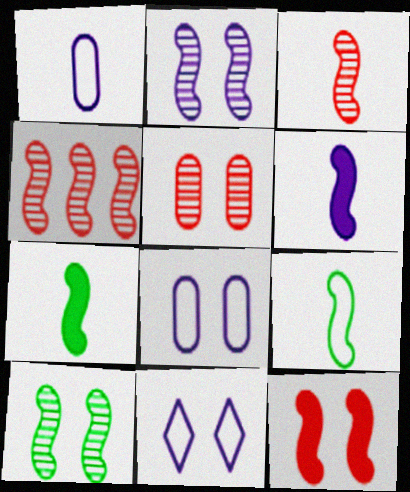[[3, 6, 9]]